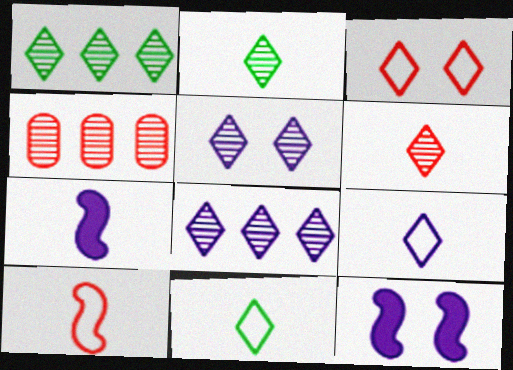[[1, 5, 6], 
[4, 11, 12]]